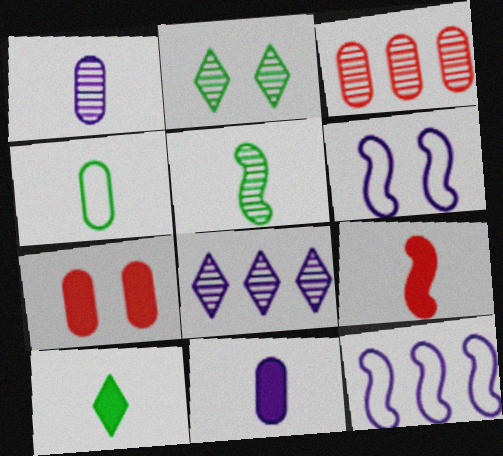[[2, 6, 7], 
[3, 6, 10], 
[4, 5, 10], 
[6, 8, 11], 
[9, 10, 11]]